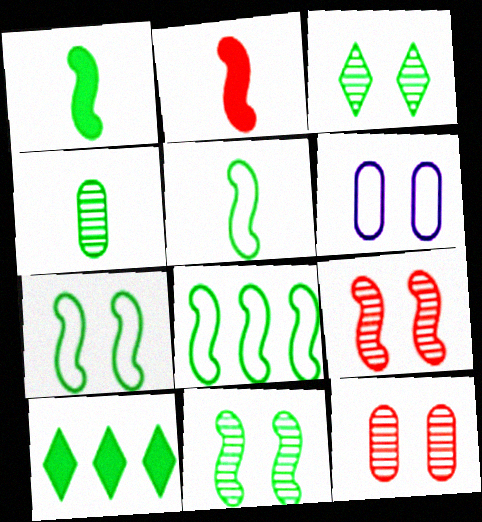[[1, 8, 11], 
[4, 7, 10], 
[5, 7, 8]]